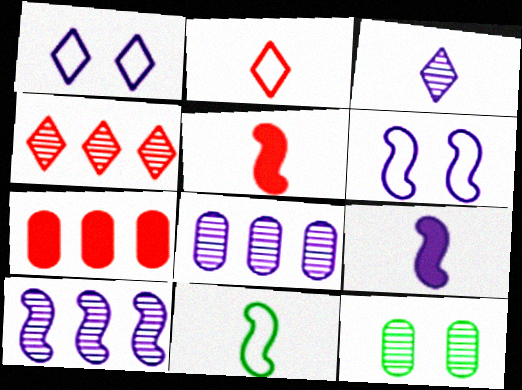[[1, 8, 9], 
[6, 9, 10]]